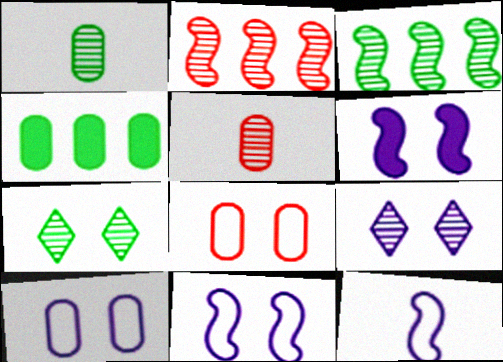[[1, 2, 9], 
[1, 3, 7], 
[3, 5, 9], 
[4, 5, 10], 
[6, 7, 8], 
[6, 9, 10]]